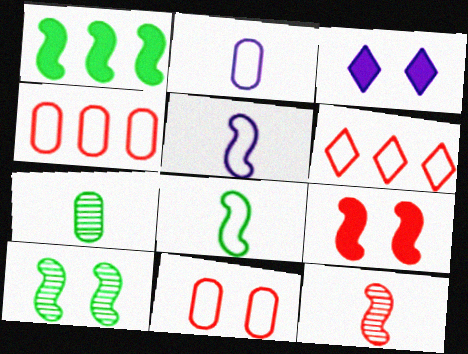[[1, 8, 10], 
[3, 10, 11]]